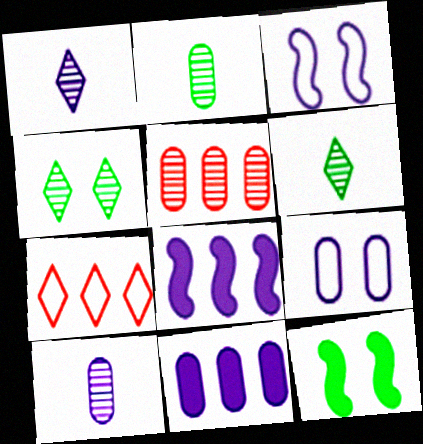[[1, 3, 11], 
[1, 8, 9], 
[7, 10, 12], 
[9, 10, 11]]